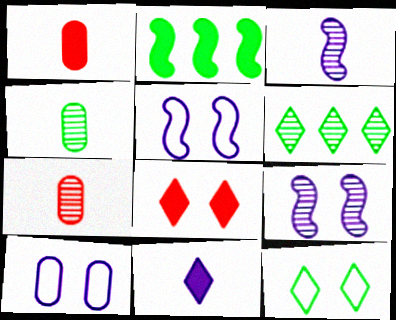[[1, 5, 6], 
[2, 4, 12], 
[6, 7, 9]]